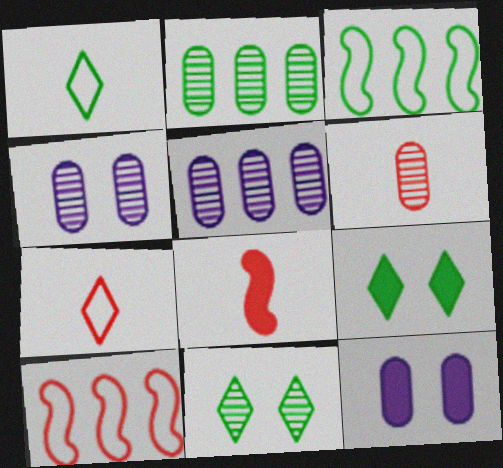[[2, 4, 6], 
[6, 7, 8]]